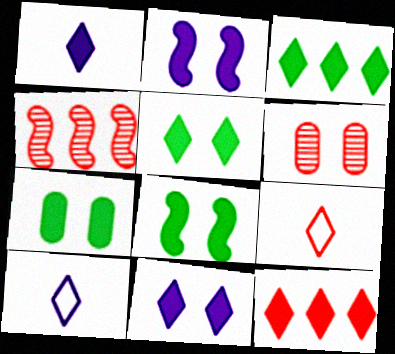[[1, 5, 12], 
[4, 7, 10], 
[5, 7, 8]]